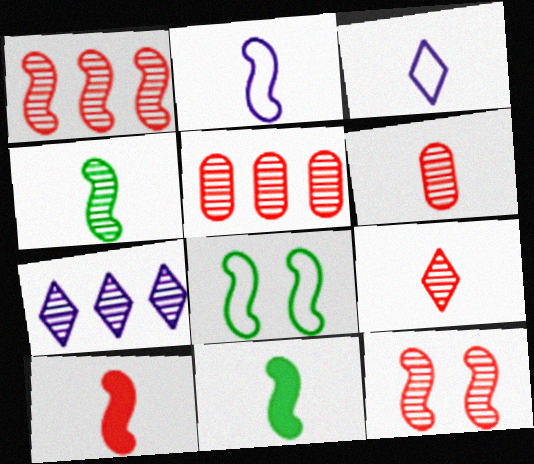[[2, 4, 10], 
[3, 6, 11], 
[5, 9, 12]]